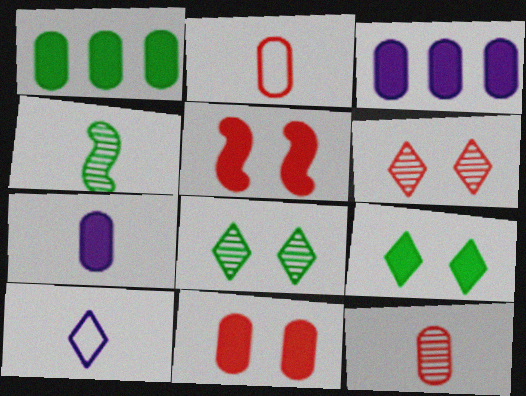[[1, 7, 11]]